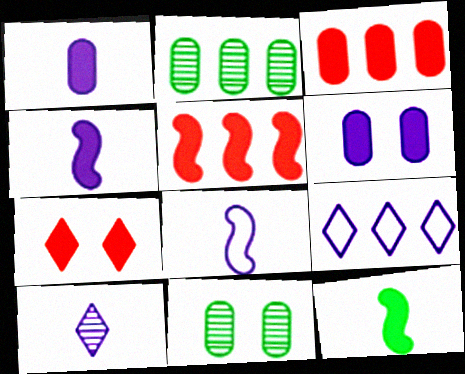[[1, 8, 10], 
[2, 5, 9], 
[2, 7, 8]]